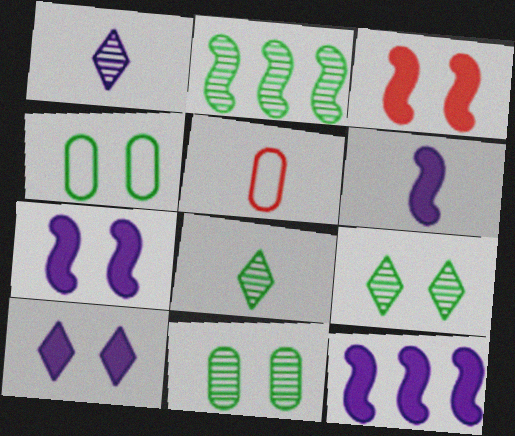[[2, 5, 10], 
[2, 8, 11], 
[5, 6, 8], 
[5, 9, 12], 
[6, 7, 12]]